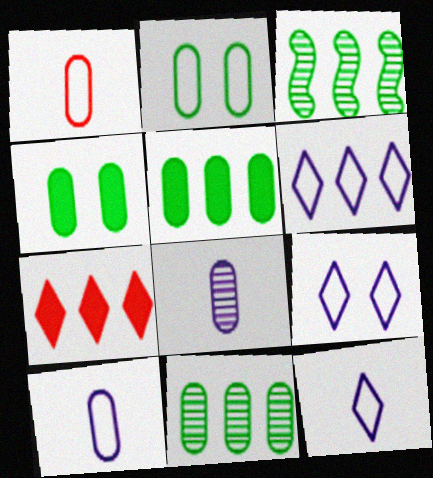[[6, 9, 12]]